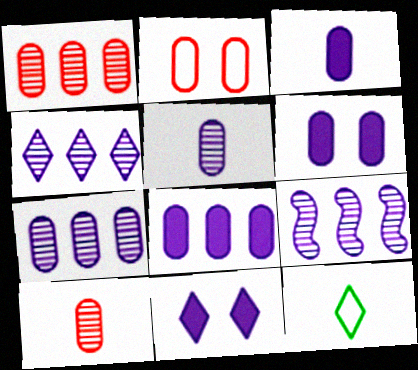[[3, 6, 8], 
[4, 7, 9]]